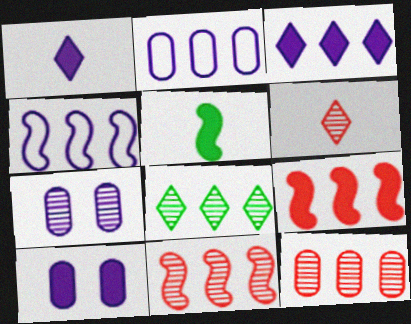[[1, 4, 7], 
[2, 8, 9]]